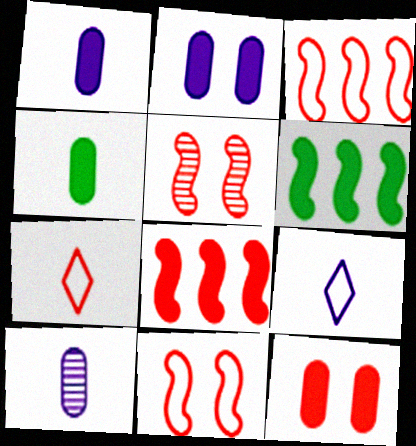[]